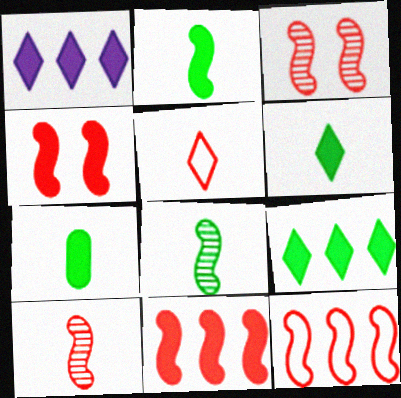[[1, 4, 7], 
[2, 6, 7], 
[4, 10, 12]]